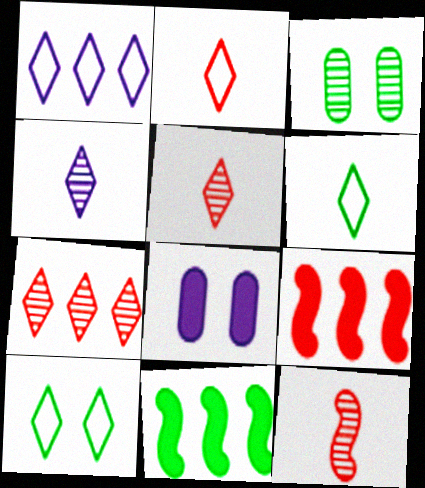[[1, 2, 10], 
[3, 6, 11]]